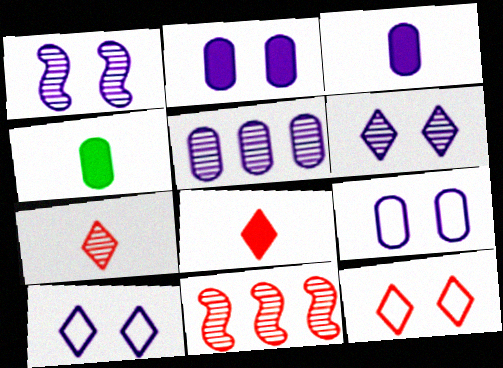[[1, 2, 10], 
[3, 5, 9], 
[4, 10, 11]]